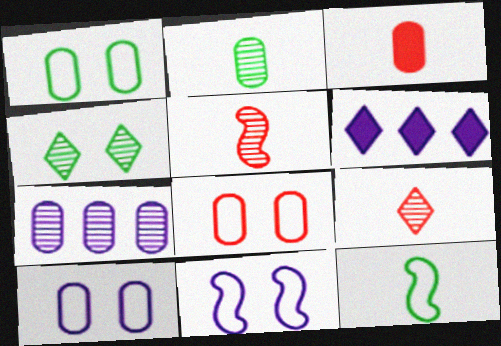[[1, 3, 7], 
[1, 5, 6], 
[1, 8, 10], 
[4, 5, 7]]